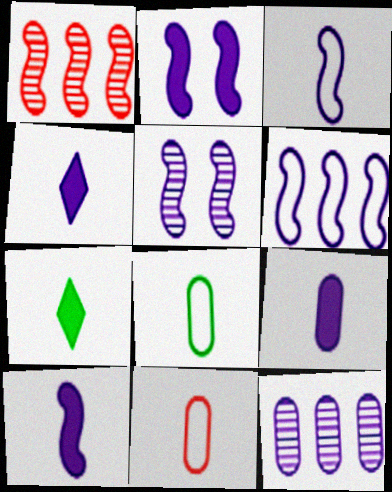[[4, 9, 10], 
[5, 6, 10]]